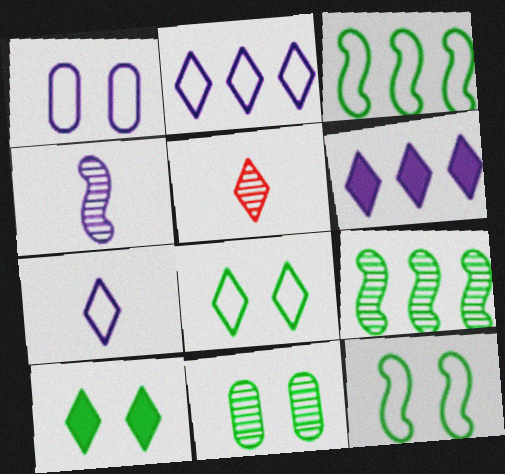[[1, 4, 6], 
[2, 5, 10], 
[5, 6, 8], 
[10, 11, 12]]